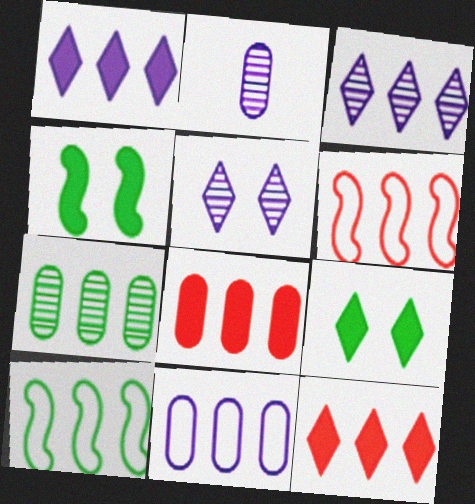[[1, 6, 7], 
[2, 6, 9], 
[3, 8, 10], 
[7, 8, 11]]